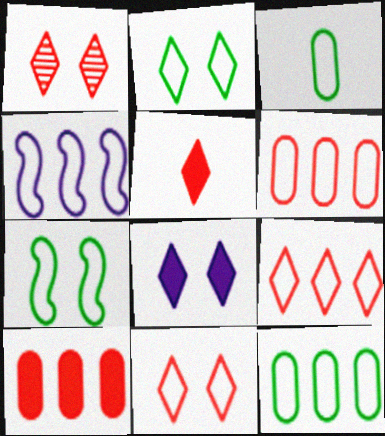[[1, 2, 8], 
[1, 5, 9], 
[3, 4, 11], 
[4, 9, 12]]